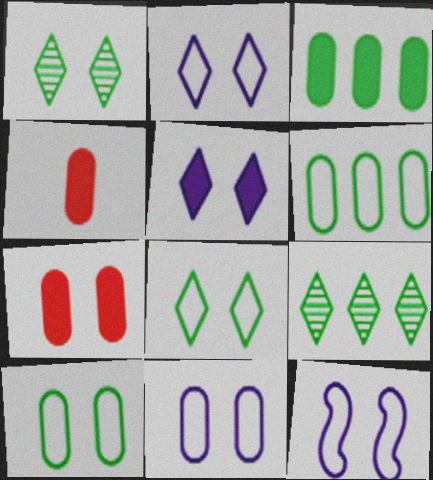[[1, 7, 12], 
[2, 11, 12], 
[4, 9, 12]]